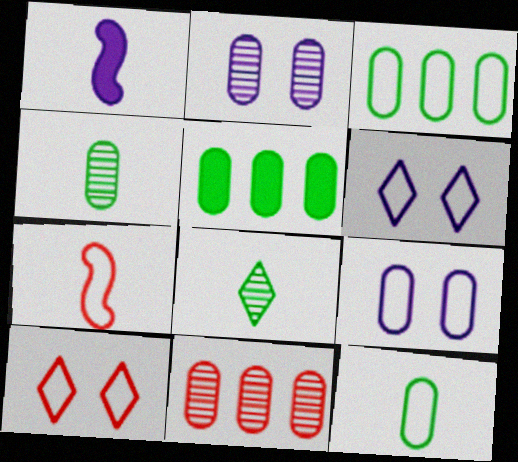[[2, 4, 11], 
[3, 6, 7]]